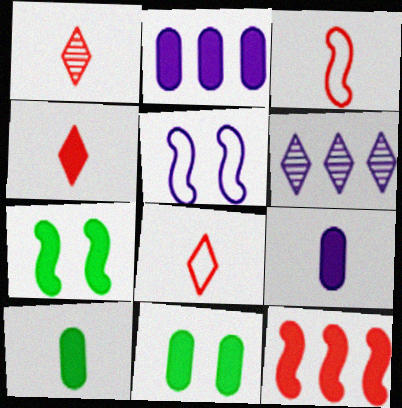[[1, 4, 8], 
[2, 4, 7], 
[3, 6, 11], 
[5, 6, 9]]